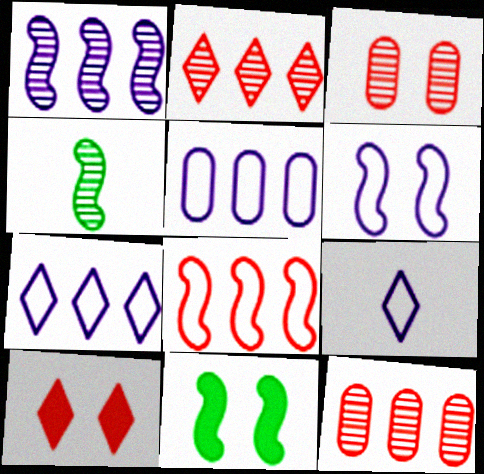[[4, 5, 10], 
[5, 6, 9], 
[9, 11, 12]]